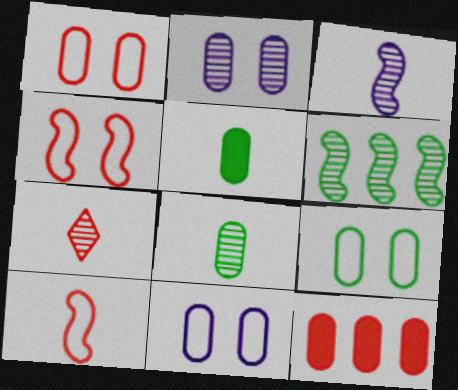[[1, 9, 11], 
[2, 6, 7], 
[3, 7, 8], 
[4, 7, 12], 
[8, 11, 12]]